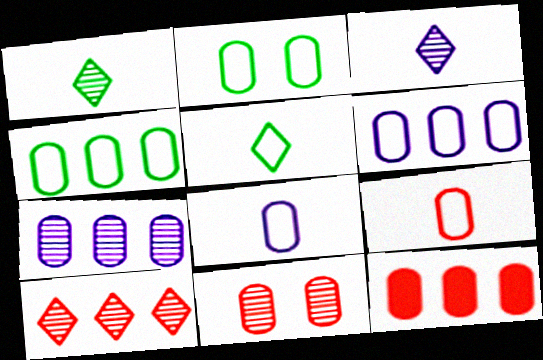[[2, 6, 9], 
[4, 7, 12], 
[9, 11, 12]]